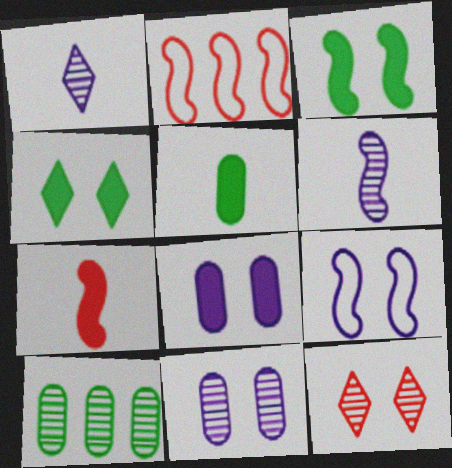[[2, 3, 6], 
[6, 10, 12]]